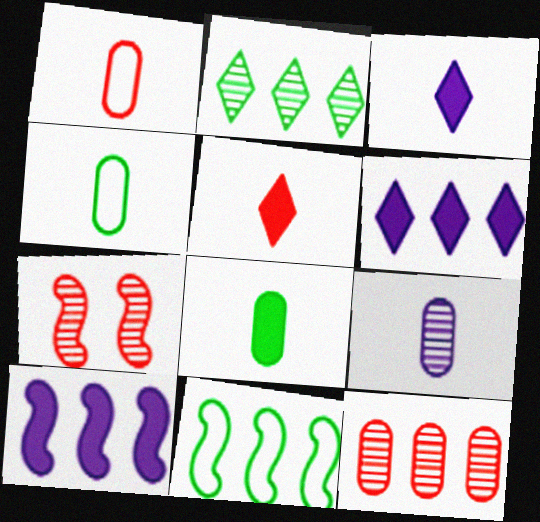[[1, 8, 9], 
[2, 7, 9], 
[4, 6, 7], 
[6, 11, 12]]